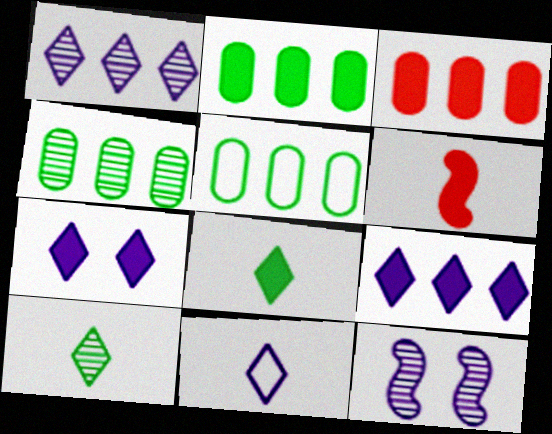[[1, 7, 11], 
[2, 4, 5], 
[2, 6, 7]]